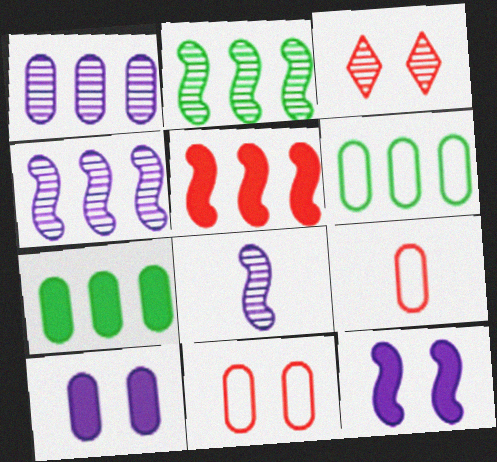[[3, 5, 9]]